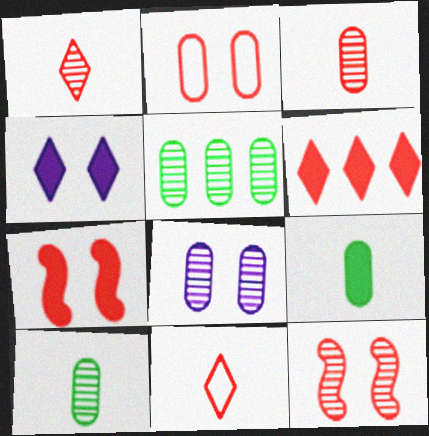[[3, 5, 8]]